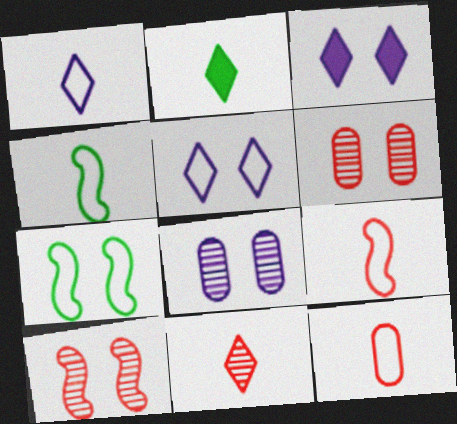[[1, 2, 11], 
[1, 4, 12], 
[3, 6, 7]]